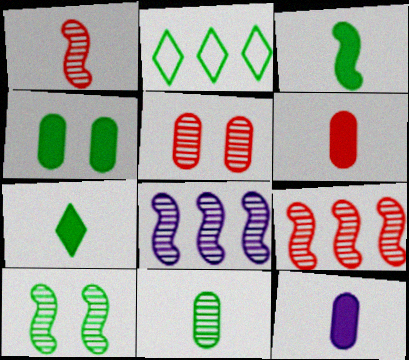[[1, 8, 10]]